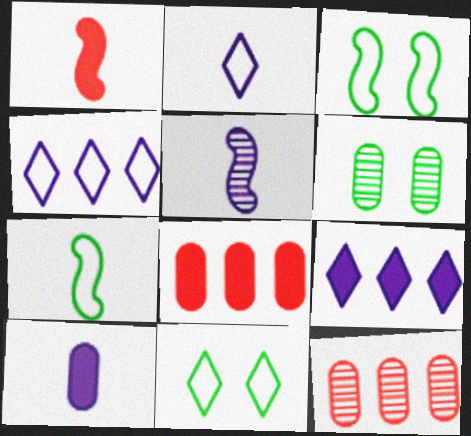[[1, 4, 6], 
[1, 5, 7], 
[2, 5, 10], 
[5, 8, 11]]